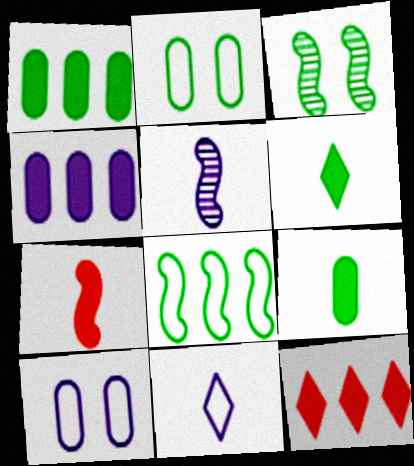[[2, 5, 12]]